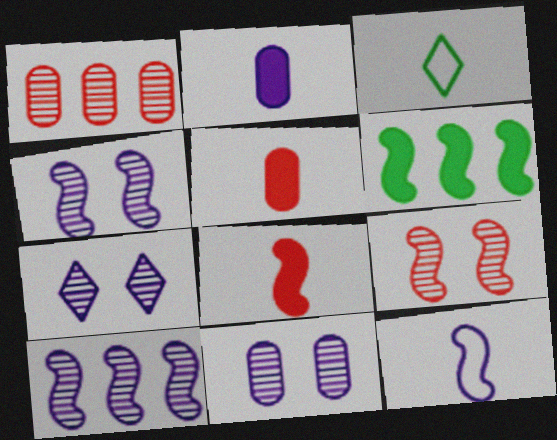[[4, 7, 11], 
[6, 9, 12]]